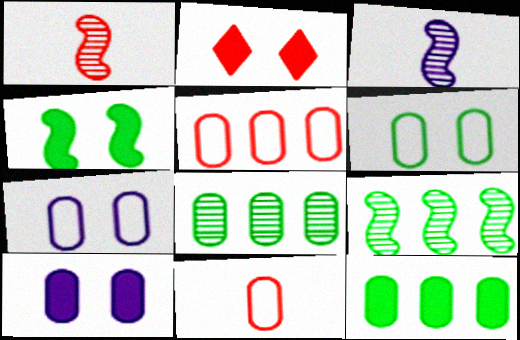[[1, 2, 5], 
[2, 4, 10], 
[8, 10, 11]]